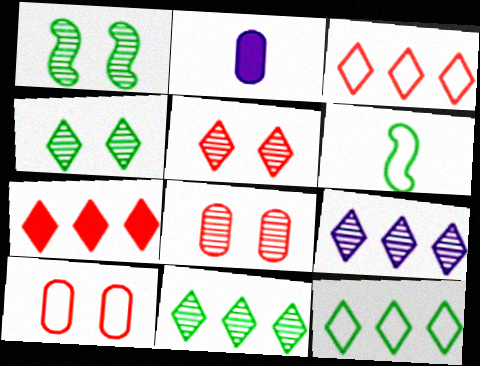[[1, 2, 3], 
[7, 9, 12]]